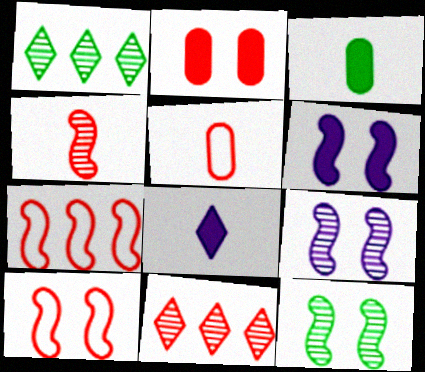[[1, 5, 6], 
[6, 10, 12]]